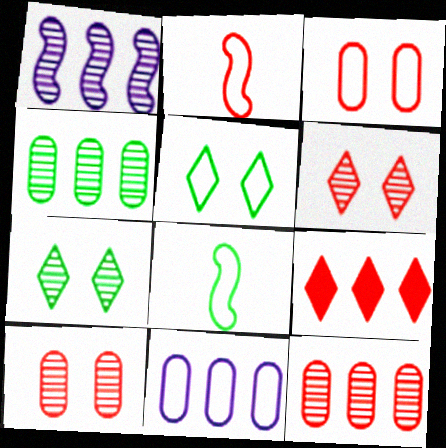[[2, 5, 11], 
[2, 9, 10]]